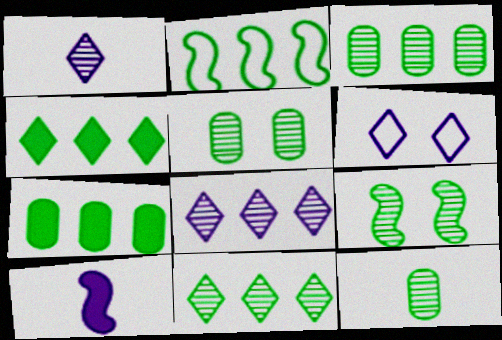[[2, 3, 4], 
[2, 7, 11], 
[3, 5, 12], 
[9, 11, 12]]